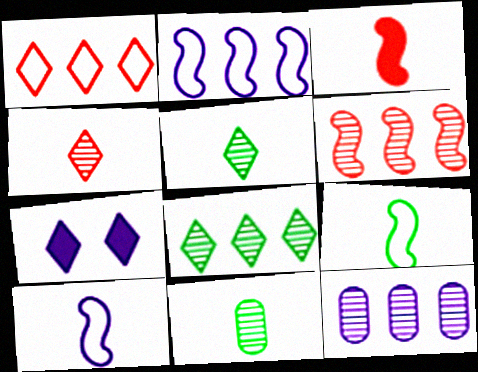[[1, 5, 7], 
[6, 8, 12], 
[7, 10, 12]]